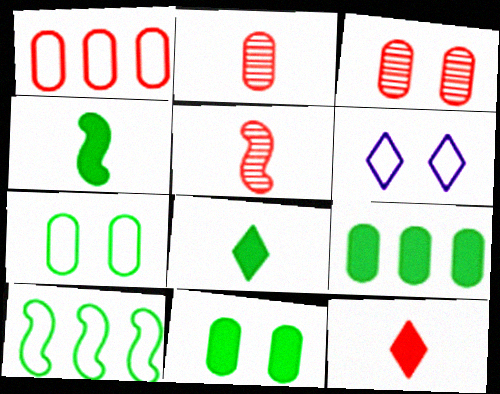[[5, 6, 9]]